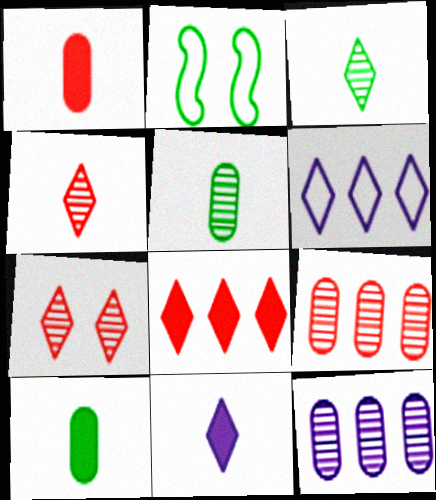[[2, 9, 11]]